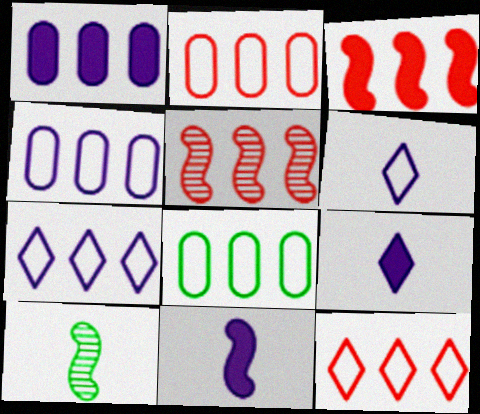[[2, 4, 8]]